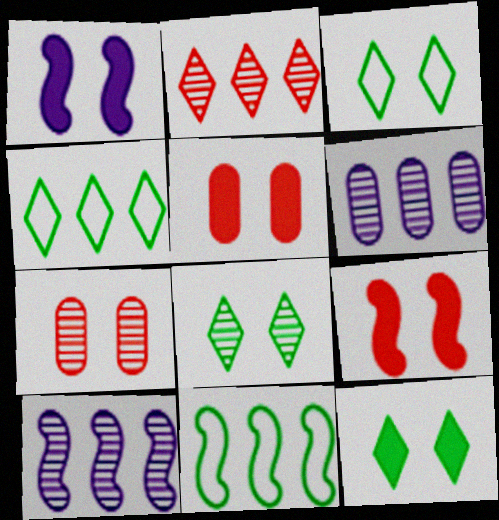[[1, 3, 7], 
[1, 5, 12], 
[3, 8, 12]]